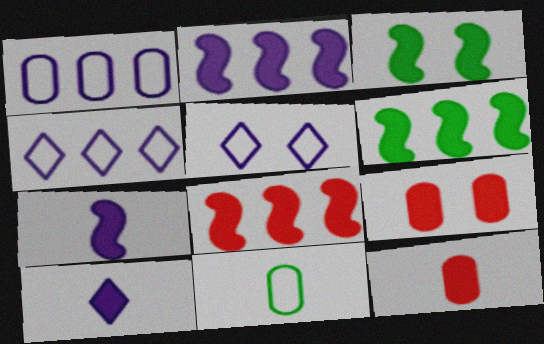[[2, 6, 8], 
[3, 7, 8], 
[6, 9, 10]]